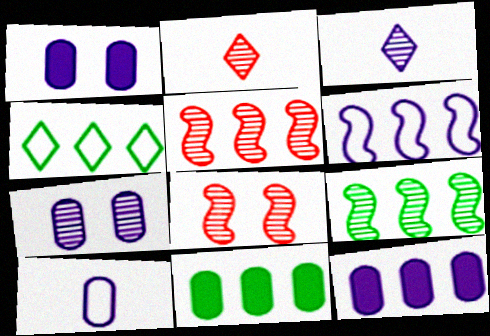[[1, 3, 6], 
[2, 7, 9], 
[4, 5, 12], 
[4, 9, 11], 
[7, 10, 12]]